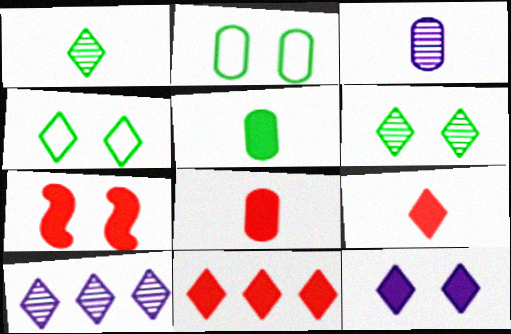[[4, 9, 10], 
[7, 8, 11]]